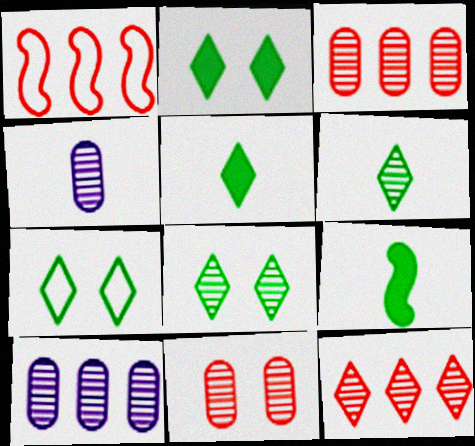[[1, 2, 4], 
[2, 7, 8]]